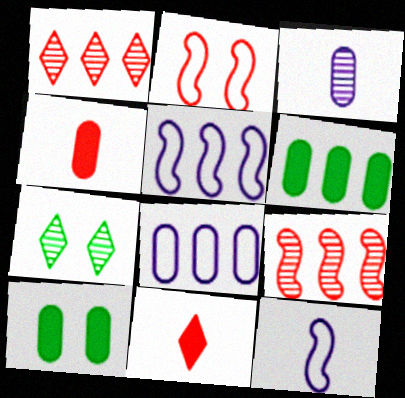[[1, 2, 4], 
[1, 5, 6], 
[1, 10, 12], 
[3, 7, 9], 
[4, 5, 7]]